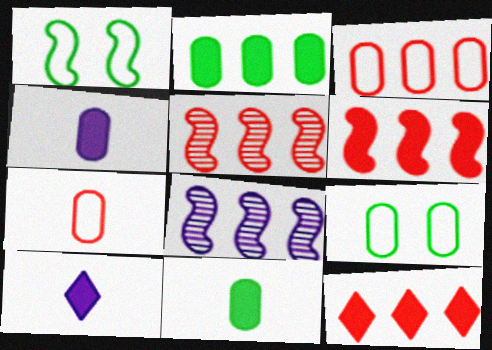[[3, 5, 12], 
[5, 9, 10]]